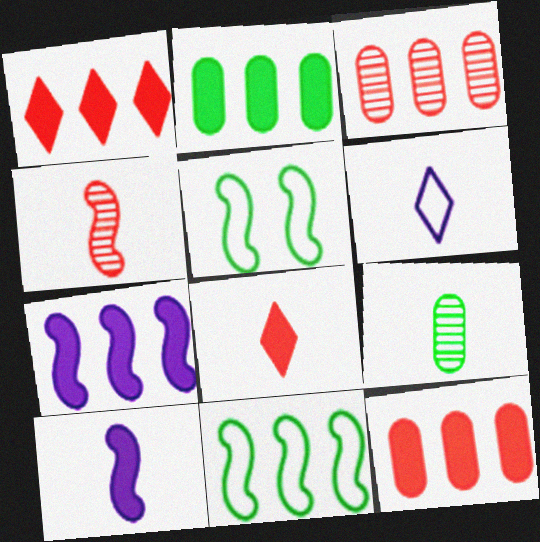[[1, 2, 7], 
[4, 5, 7]]